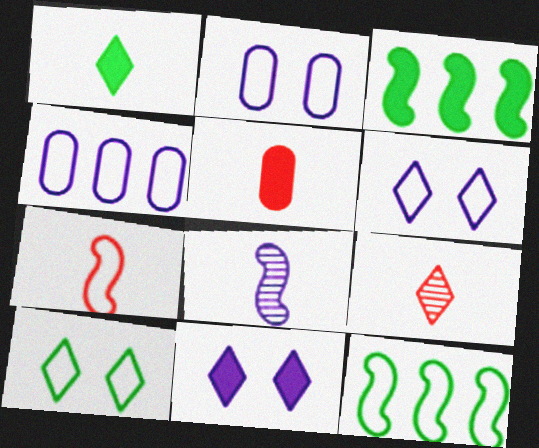[[2, 3, 9], 
[3, 5, 11], 
[4, 7, 10], 
[4, 8, 11], 
[5, 7, 9]]